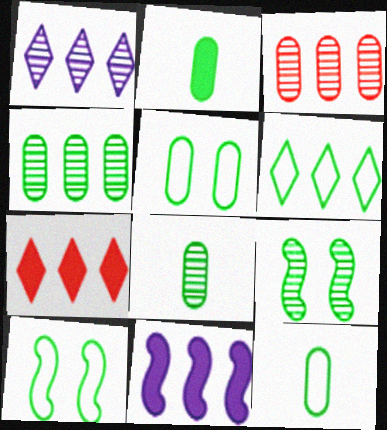[[1, 6, 7], 
[2, 4, 5], 
[2, 6, 9], 
[2, 8, 12], 
[3, 6, 11], 
[6, 10, 12]]